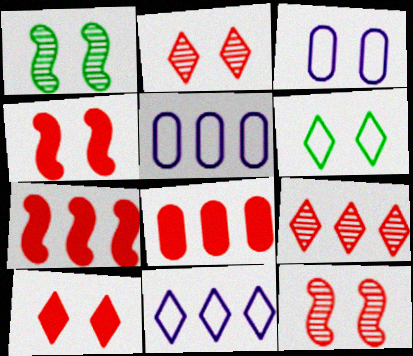[[1, 3, 10]]